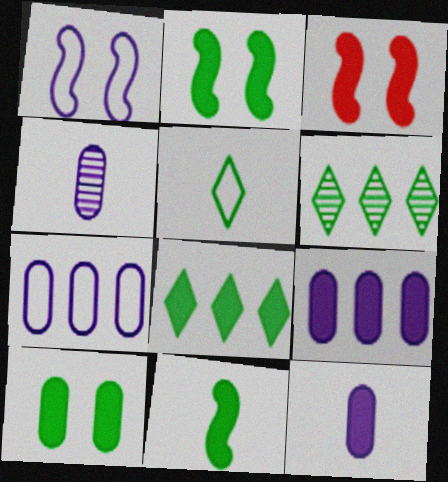[[3, 8, 12], 
[8, 10, 11]]